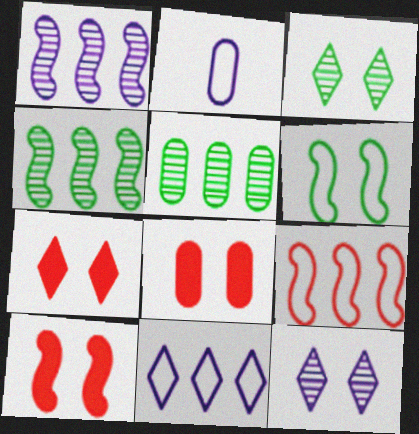[[2, 4, 7], 
[2, 5, 8], 
[6, 8, 12], 
[7, 8, 10]]